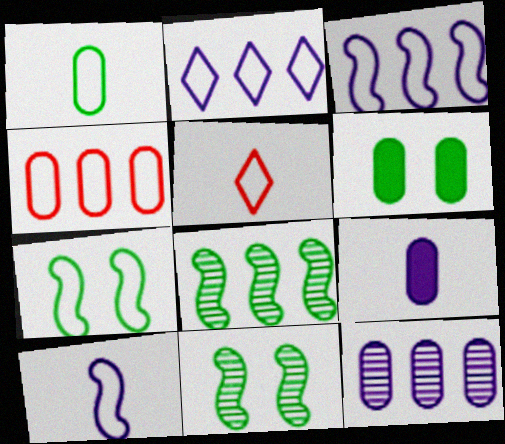[[1, 5, 10]]